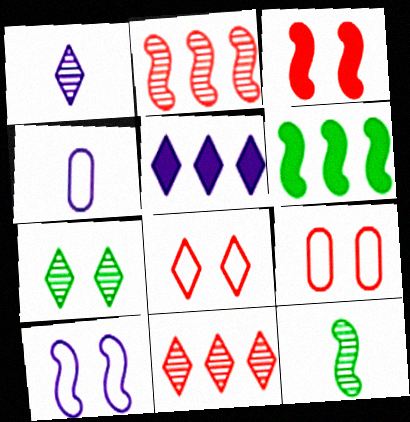[[1, 6, 9], 
[1, 7, 11], 
[5, 9, 12]]